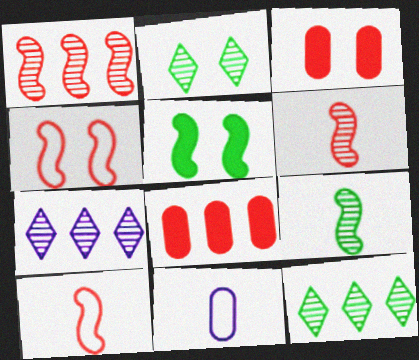[]